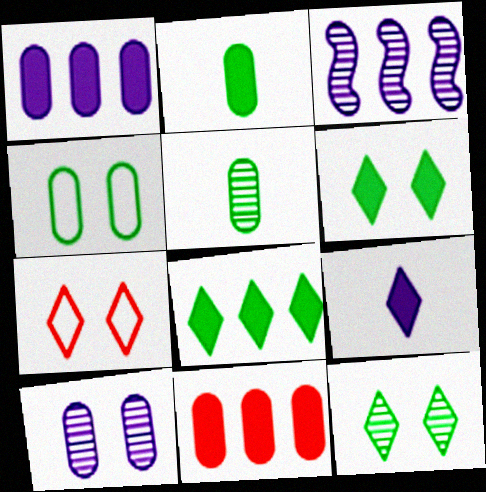[[2, 3, 7]]